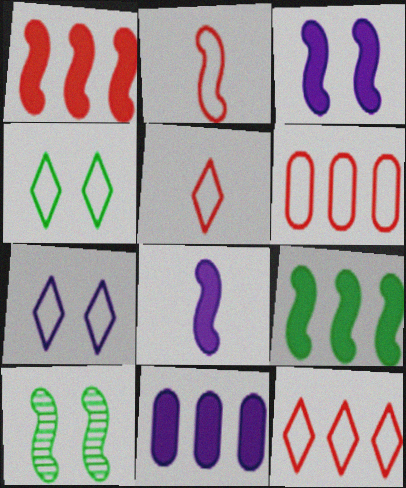[[5, 10, 11]]